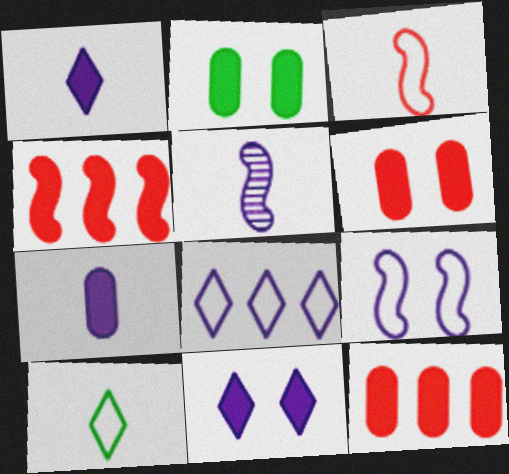[[1, 2, 4], 
[2, 7, 12]]